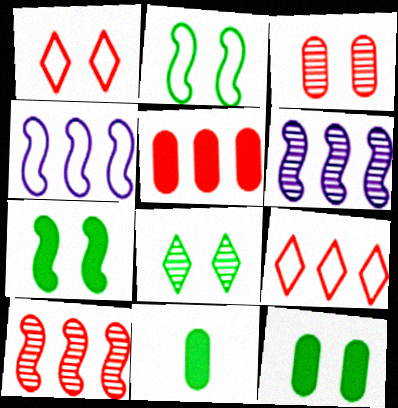[[1, 6, 11], 
[2, 8, 12], 
[5, 9, 10]]